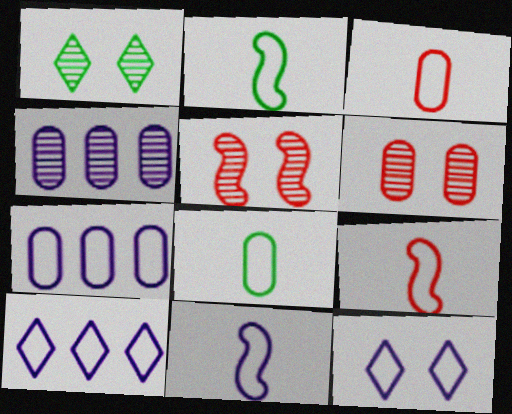[[2, 9, 11], 
[7, 11, 12]]